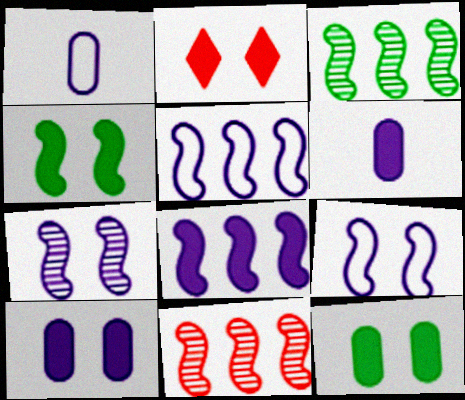[[1, 2, 3], 
[2, 4, 10]]